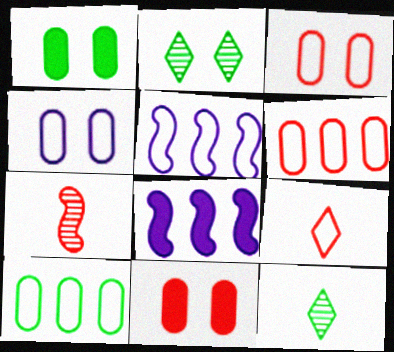[[3, 8, 12], 
[5, 11, 12]]